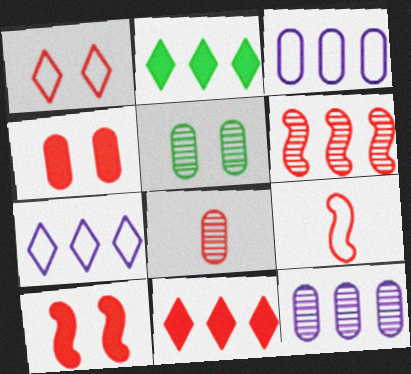[[2, 3, 6], 
[5, 8, 12], 
[6, 9, 10]]